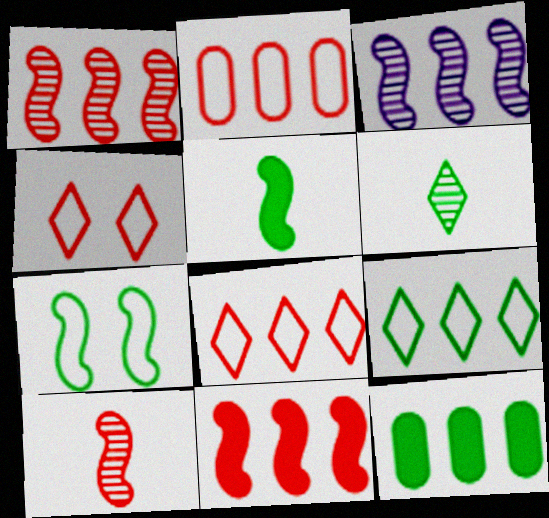[[3, 8, 12], 
[6, 7, 12]]